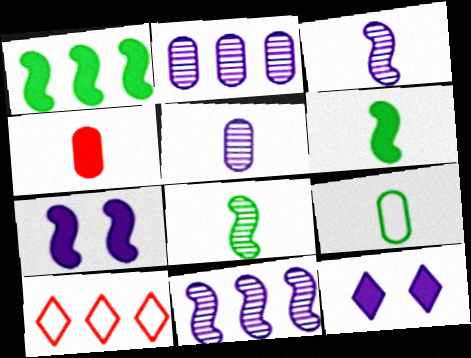[[1, 2, 10], 
[1, 4, 12], 
[4, 5, 9]]